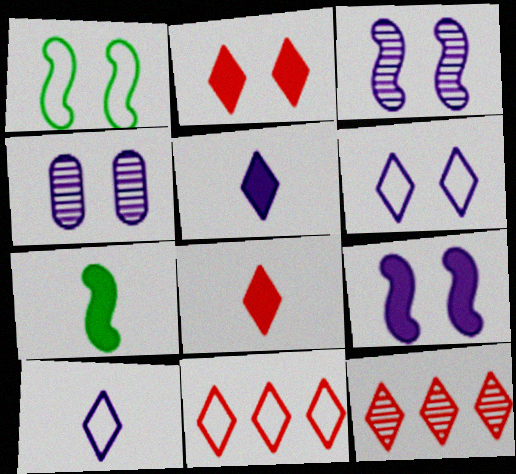[[1, 2, 4], 
[4, 6, 9], 
[4, 7, 11]]